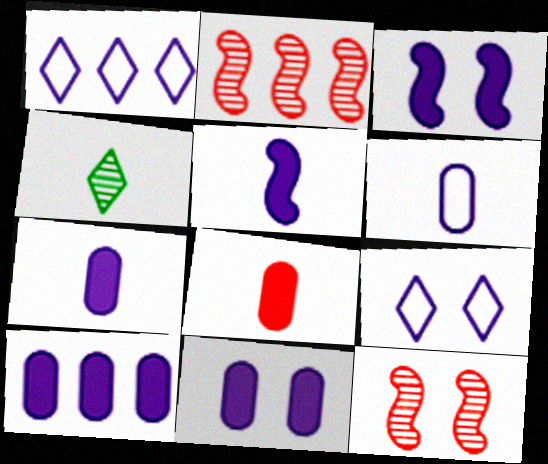[[7, 10, 11]]